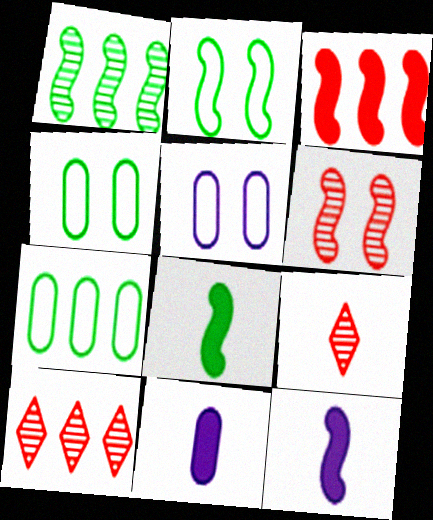[[1, 2, 8], 
[2, 10, 11], 
[4, 10, 12], 
[5, 8, 10]]